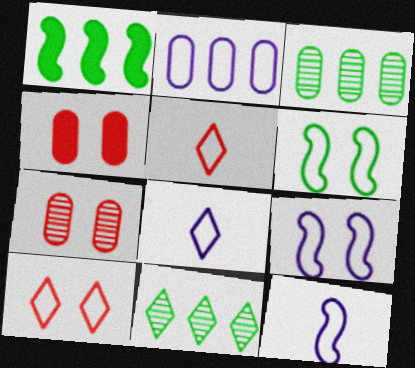[[1, 7, 8], 
[2, 5, 6], 
[2, 8, 9], 
[4, 11, 12]]